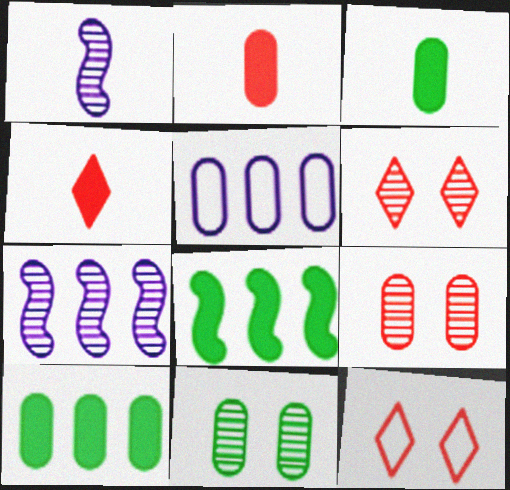[[1, 10, 12], 
[2, 5, 11], 
[3, 5, 9], 
[3, 7, 12]]